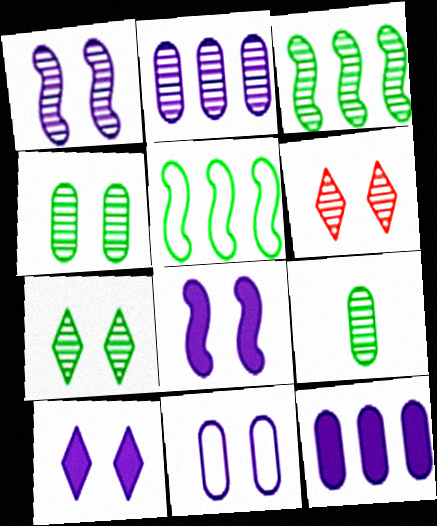[[1, 4, 6], 
[1, 10, 11], 
[3, 7, 9]]